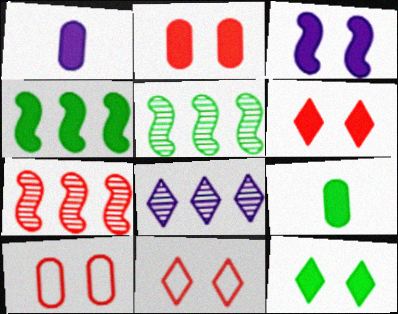[[1, 4, 6], 
[1, 5, 11], 
[2, 3, 12], 
[4, 9, 12]]